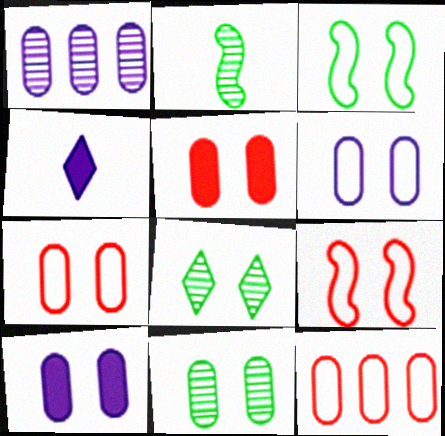[[5, 6, 11], 
[7, 10, 11], 
[8, 9, 10]]